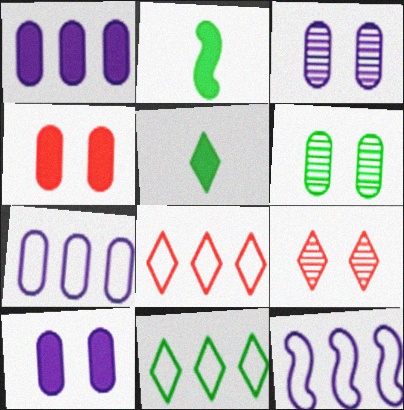[[2, 3, 8], 
[2, 6, 11], 
[2, 7, 9]]